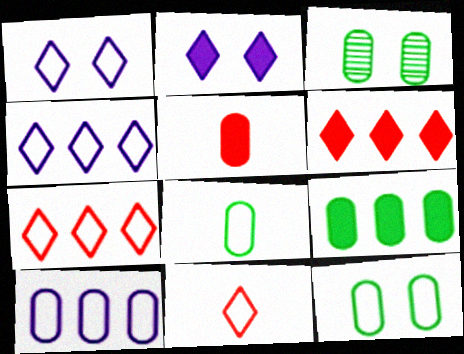[[3, 5, 10], 
[3, 8, 9]]